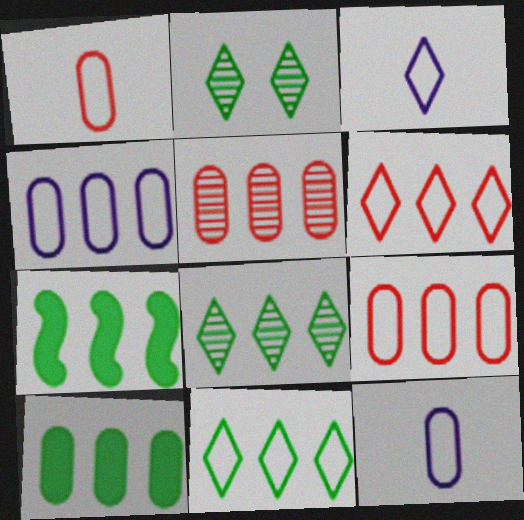[[4, 5, 10]]